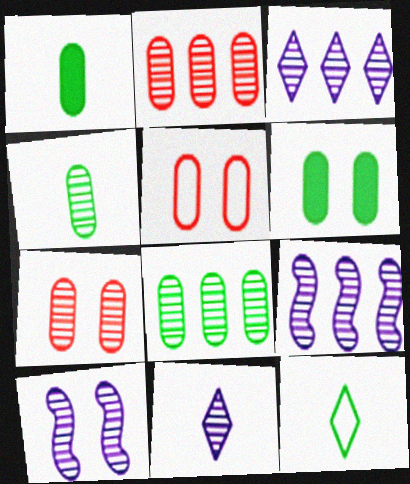[]